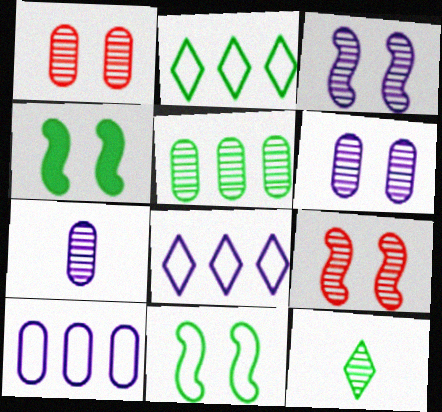[[1, 5, 7]]